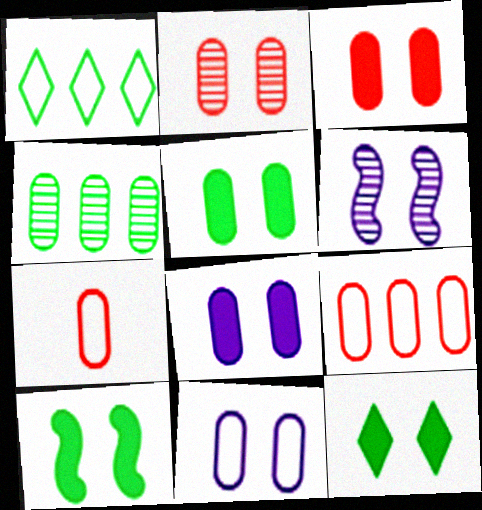[[2, 5, 11], 
[3, 5, 8], 
[4, 7, 8], 
[5, 10, 12]]